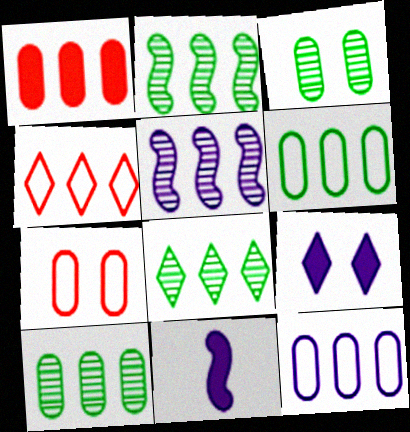[[1, 10, 12], 
[2, 8, 10], 
[3, 4, 11], 
[7, 8, 11]]